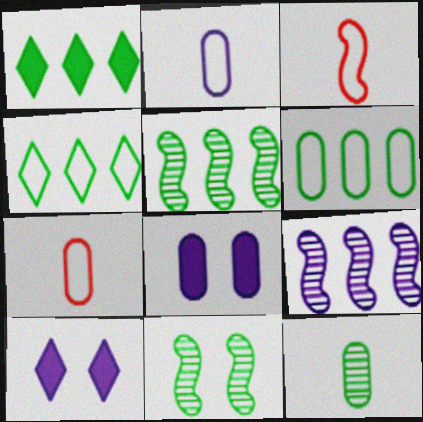[[1, 5, 6], 
[2, 9, 10], 
[5, 7, 10]]